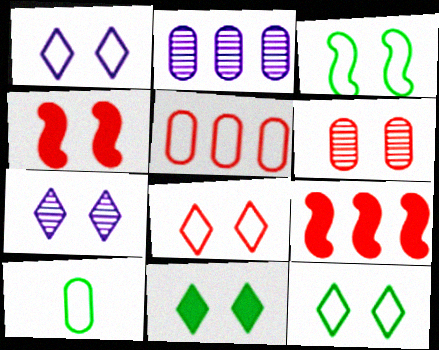[[1, 8, 12], 
[4, 6, 8], 
[7, 8, 11], 
[7, 9, 10]]